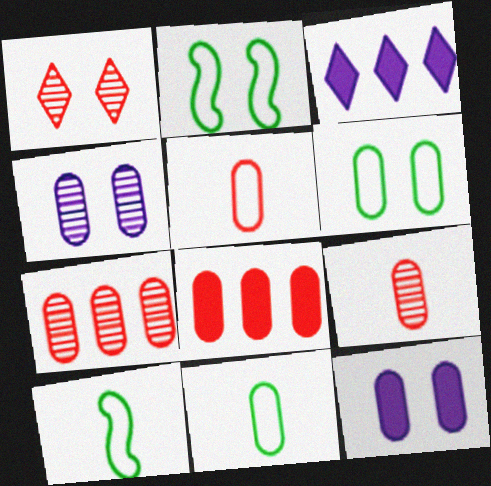[[1, 2, 12], 
[2, 3, 9], 
[4, 8, 11], 
[7, 11, 12]]